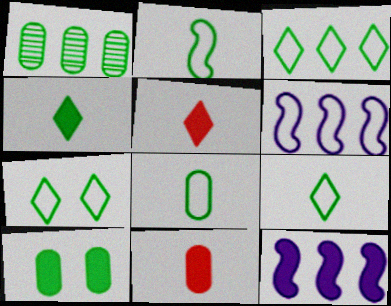[[1, 8, 10], 
[2, 8, 9], 
[3, 7, 9], 
[5, 10, 12]]